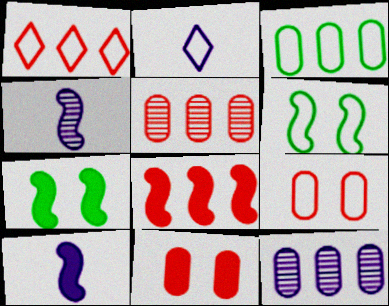[[1, 5, 8], 
[2, 5, 7], 
[4, 6, 8], 
[7, 8, 10]]